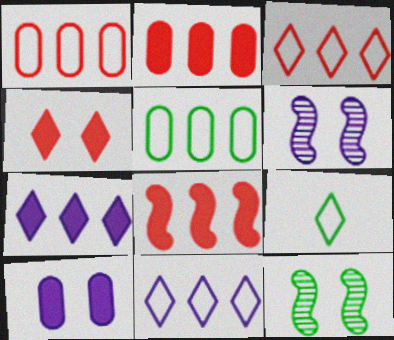[[2, 6, 9]]